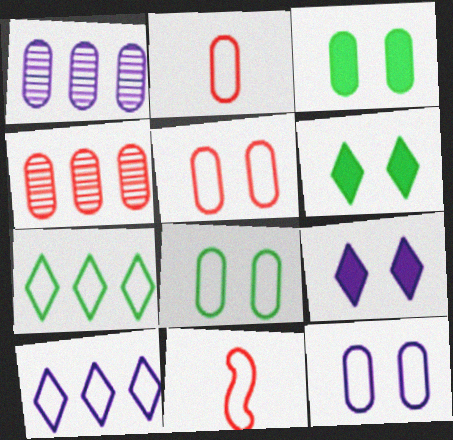[[1, 2, 3], 
[1, 6, 11], 
[5, 8, 12], 
[7, 11, 12], 
[8, 10, 11]]